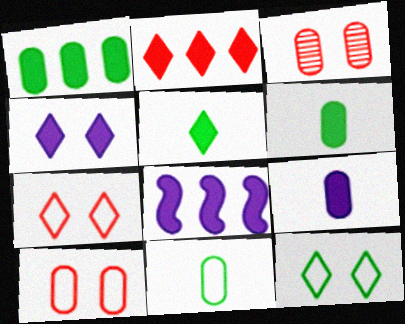[[1, 2, 8], 
[2, 4, 5], 
[4, 8, 9]]